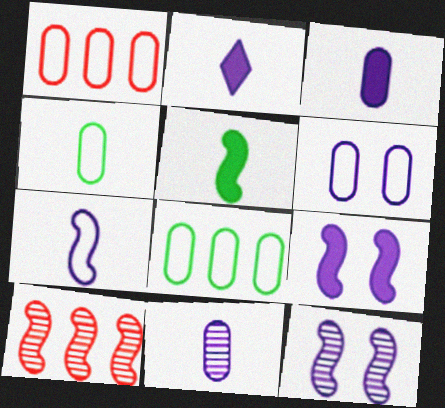[[1, 4, 6], 
[2, 7, 11]]